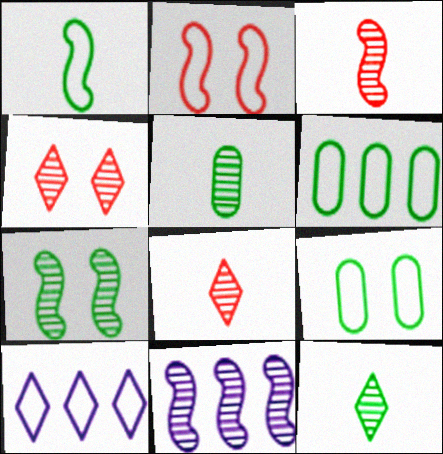[[3, 7, 11], 
[4, 5, 11]]